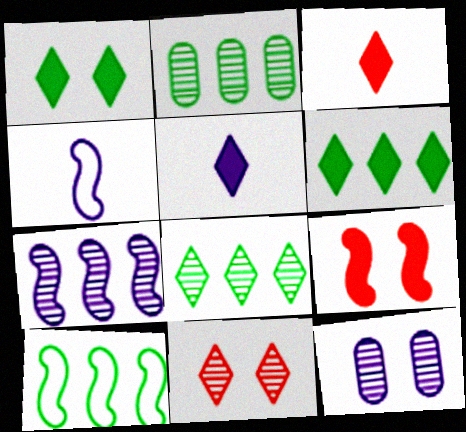[[2, 6, 10], 
[3, 10, 12]]